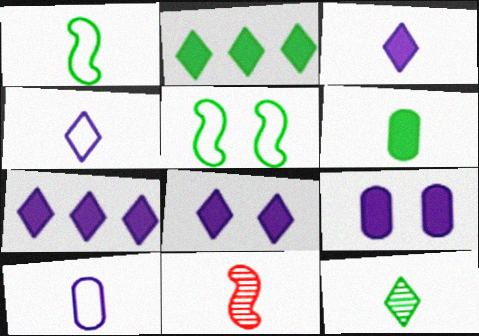[[1, 6, 12], 
[3, 7, 8], 
[4, 6, 11]]